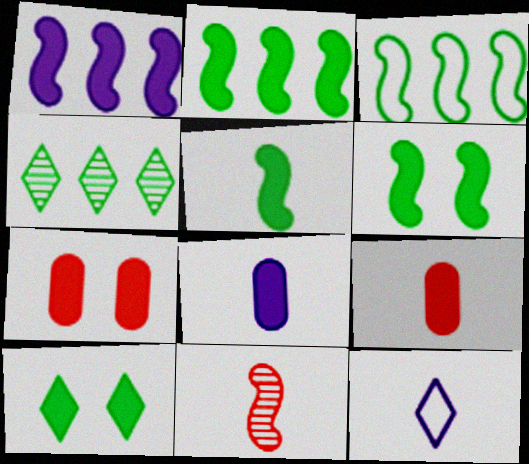[[1, 9, 10], 
[2, 5, 6]]